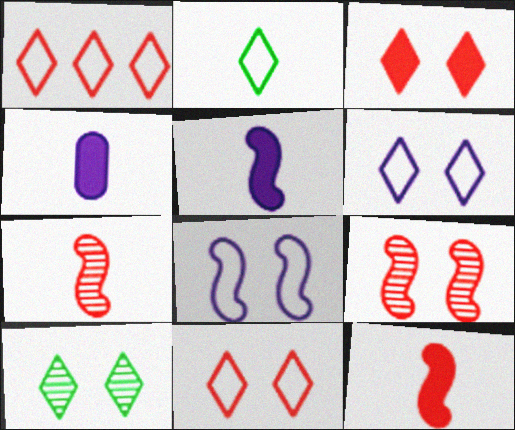[[1, 2, 6], 
[2, 4, 7], 
[3, 6, 10]]